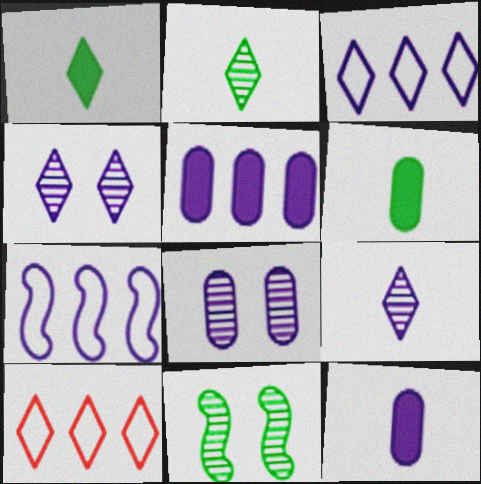[[1, 4, 10], 
[4, 7, 12], 
[10, 11, 12]]